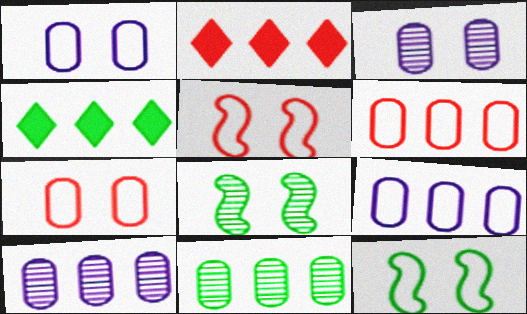[]